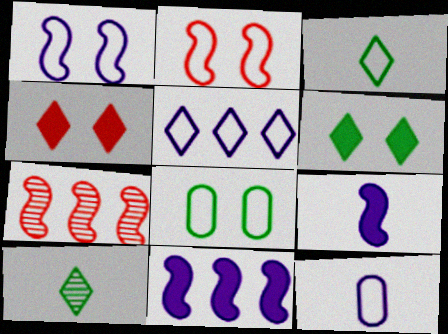[[1, 5, 12], 
[4, 5, 10], 
[6, 7, 12]]